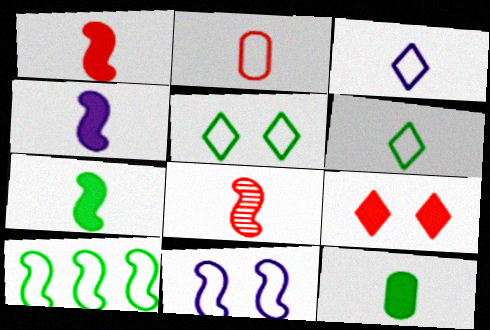[[1, 4, 7], 
[3, 8, 12]]